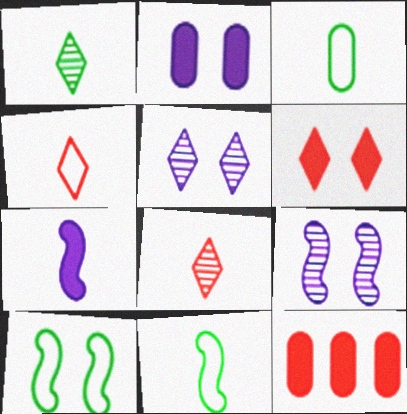[[3, 7, 8], 
[5, 11, 12]]